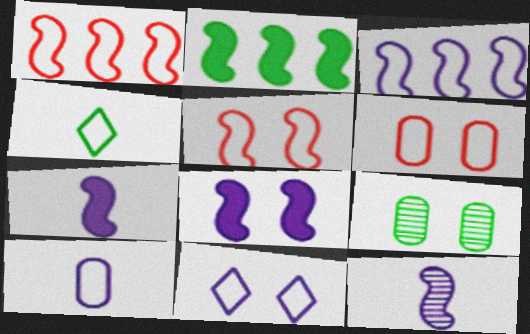[[2, 4, 9], 
[2, 5, 12], 
[3, 4, 6], 
[3, 8, 12], 
[3, 10, 11]]